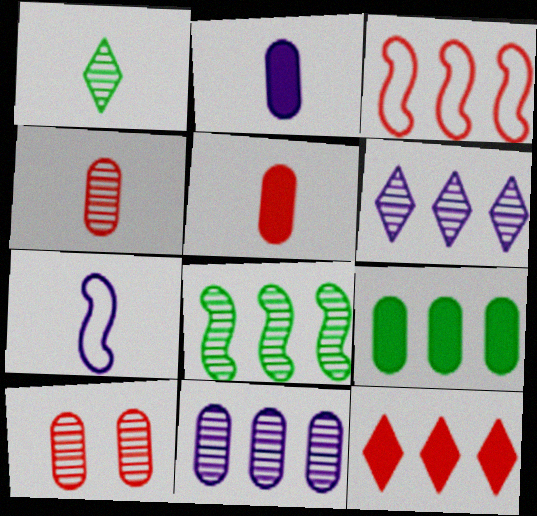[[1, 5, 7], 
[3, 6, 9]]